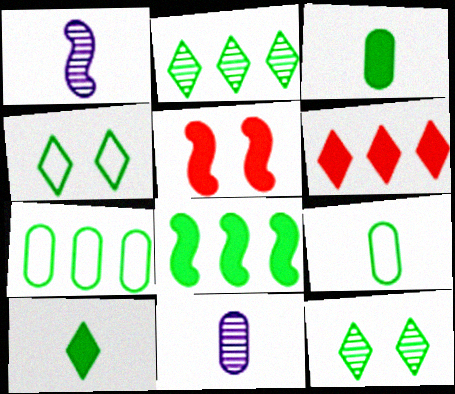[[2, 4, 10], 
[2, 7, 8], 
[8, 9, 12]]